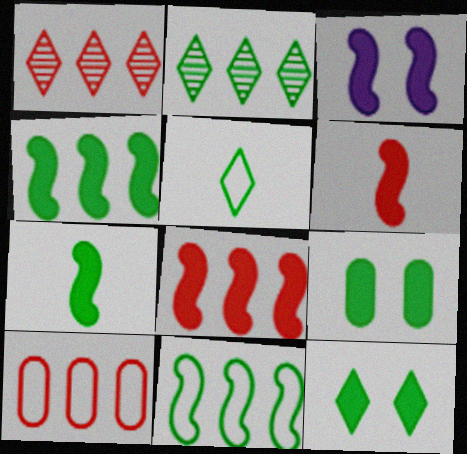[[1, 8, 10], 
[2, 5, 12], 
[3, 4, 6], 
[3, 7, 8]]